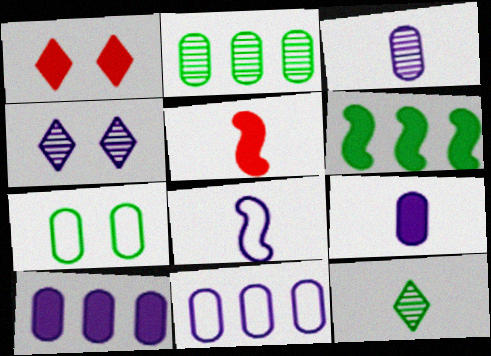[[1, 2, 8], 
[1, 6, 9], 
[4, 8, 10], 
[6, 7, 12]]